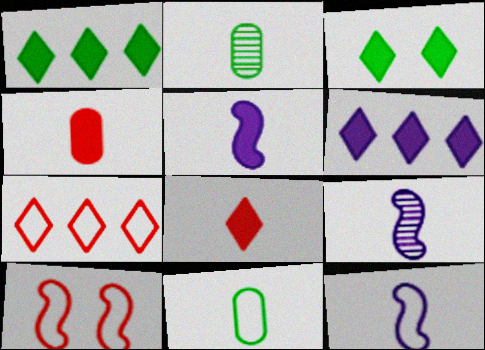[[2, 6, 10], 
[2, 8, 12], 
[3, 6, 8], 
[5, 9, 12], 
[8, 9, 11]]